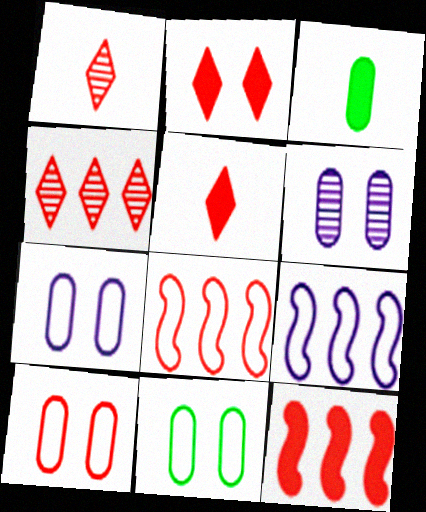[[1, 10, 12], 
[7, 10, 11]]